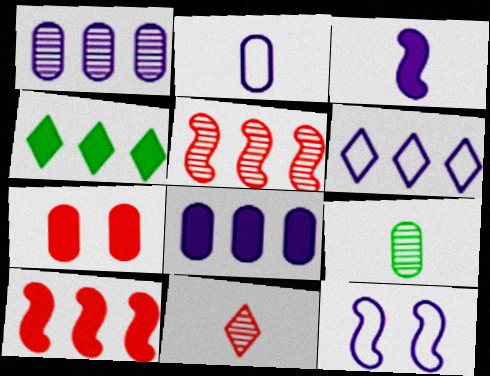[[2, 6, 12], 
[3, 4, 7], 
[4, 8, 10]]